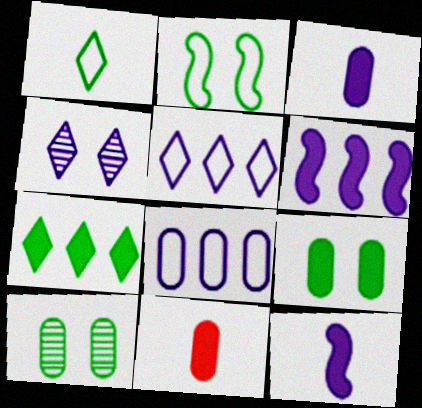[[4, 8, 12], 
[8, 10, 11]]